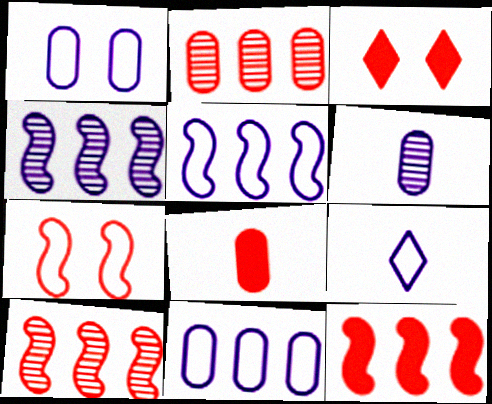[[1, 5, 9], 
[3, 8, 12]]